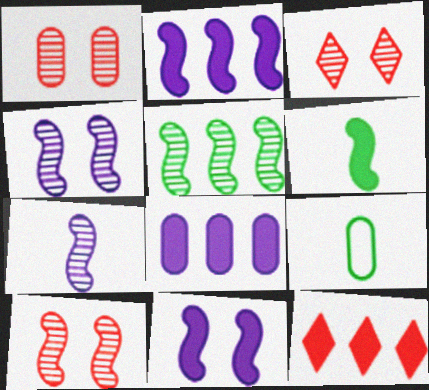[[1, 3, 10], 
[1, 8, 9], 
[2, 3, 9], 
[4, 9, 12], 
[5, 7, 10]]